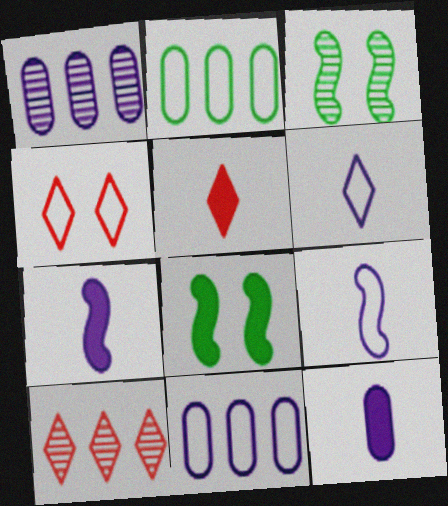[[2, 4, 9], 
[3, 5, 11], 
[4, 5, 10]]